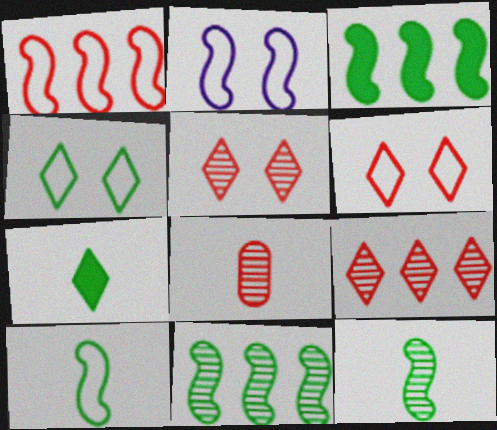[[1, 2, 10]]